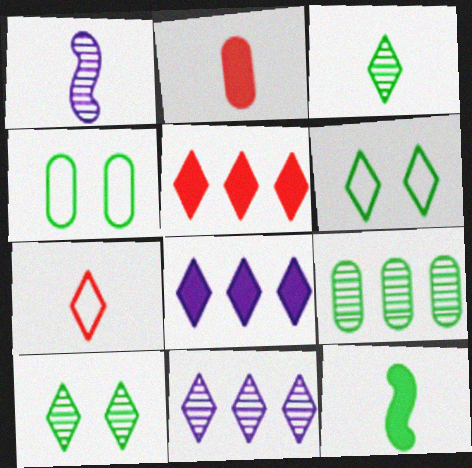[[1, 4, 5], 
[6, 9, 12], 
[7, 8, 10]]